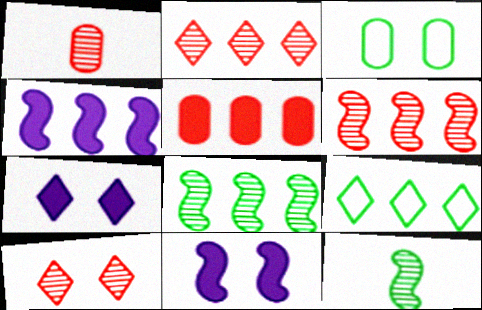[[1, 6, 10], 
[1, 9, 11], 
[3, 10, 11]]